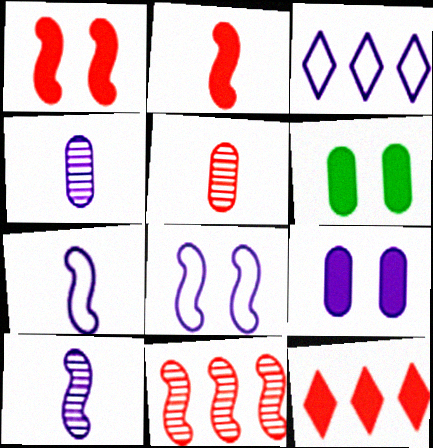[[3, 9, 10]]